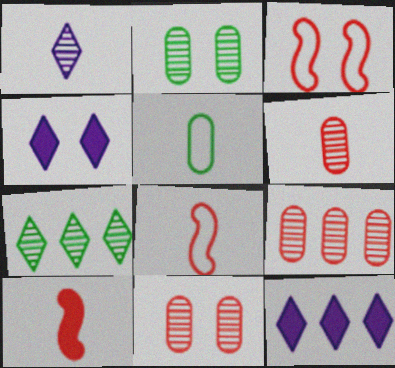[[1, 5, 10], 
[2, 3, 4], 
[2, 8, 12], 
[6, 9, 11]]